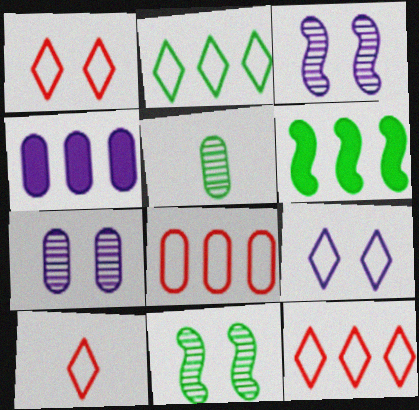[[1, 10, 12], 
[2, 9, 10], 
[4, 10, 11], 
[6, 7, 10]]